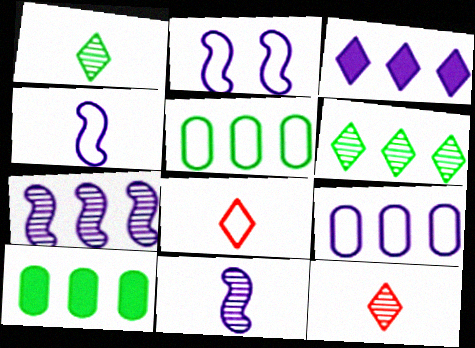[[2, 5, 8], 
[2, 10, 12], 
[3, 7, 9]]